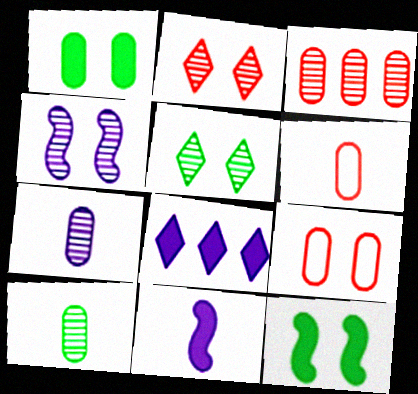[]